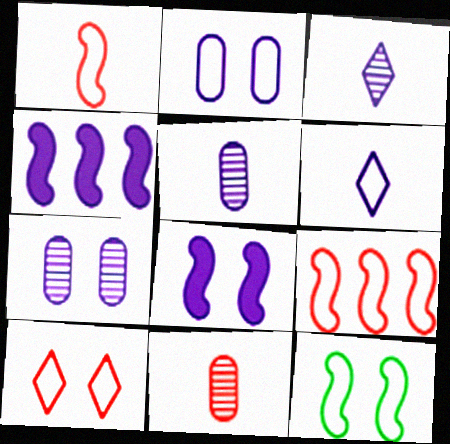[[2, 3, 4], 
[2, 10, 12], 
[4, 6, 7]]